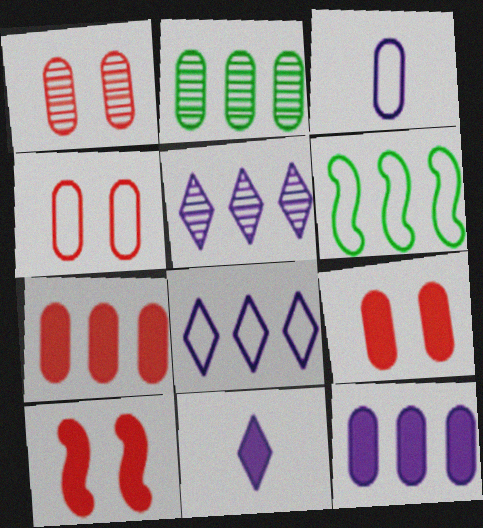[[1, 4, 9], 
[1, 6, 11], 
[2, 3, 9], 
[5, 6, 7]]